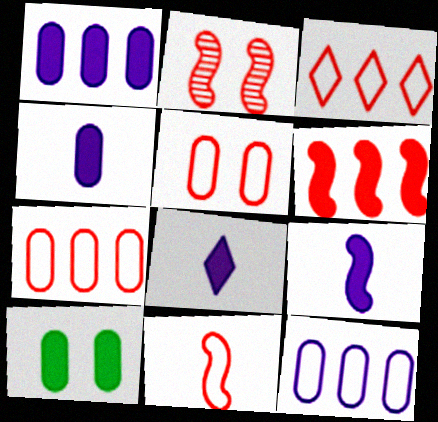[[2, 6, 11], 
[3, 5, 11], 
[4, 8, 9], 
[6, 8, 10]]